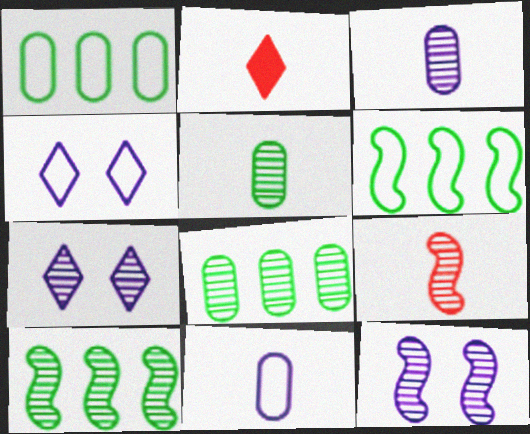[[1, 2, 12], 
[7, 8, 9], 
[9, 10, 12]]